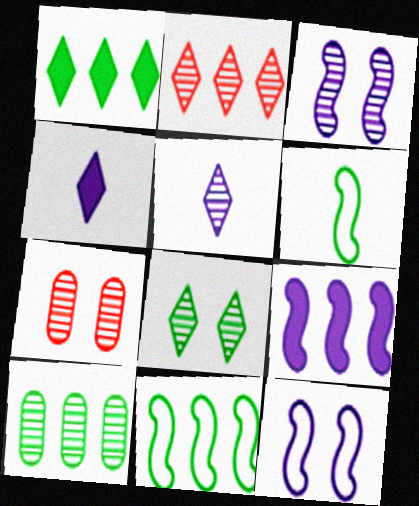[[1, 10, 11], 
[2, 5, 8], 
[3, 7, 8], 
[4, 7, 11]]